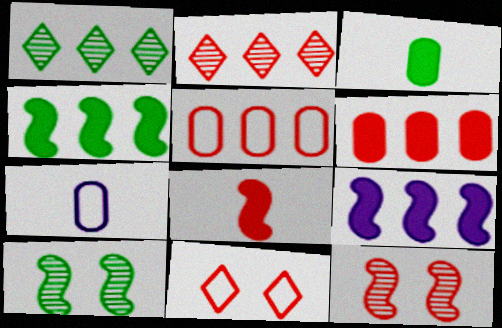[[1, 5, 9]]